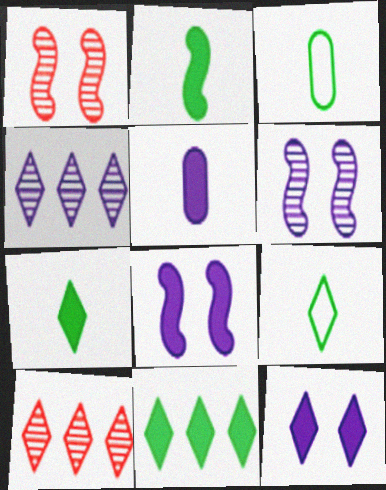[[3, 8, 10], 
[9, 10, 12]]